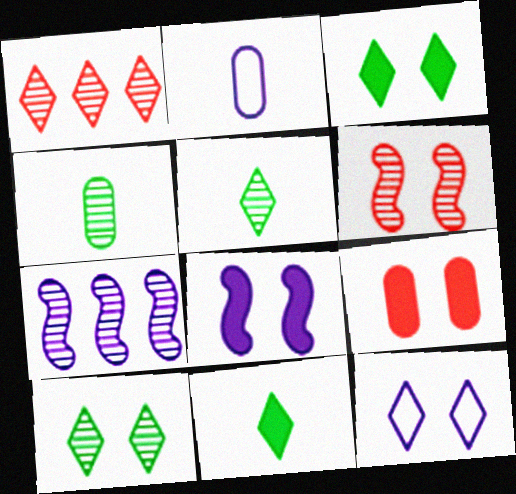[[1, 11, 12], 
[3, 8, 9]]